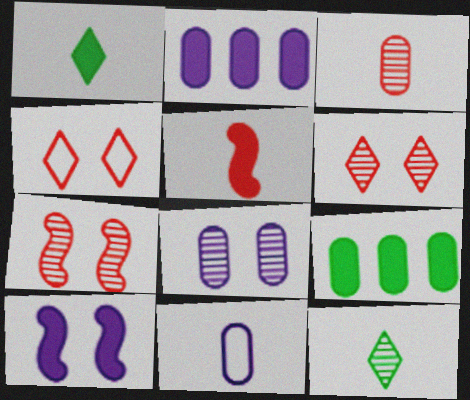[[2, 8, 11], 
[5, 11, 12]]